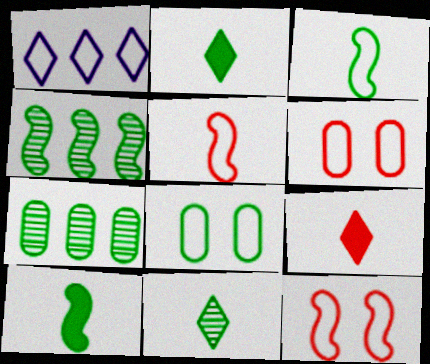[[1, 3, 6], 
[1, 5, 8], 
[2, 4, 8]]